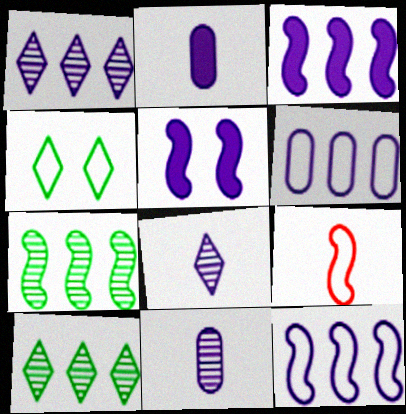[[1, 3, 6], 
[4, 6, 9], 
[5, 6, 8], 
[5, 7, 9]]